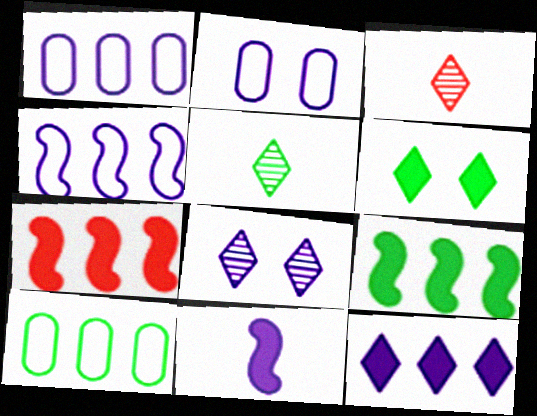[[1, 8, 11], 
[2, 3, 9], 
[2, 5, 7]]